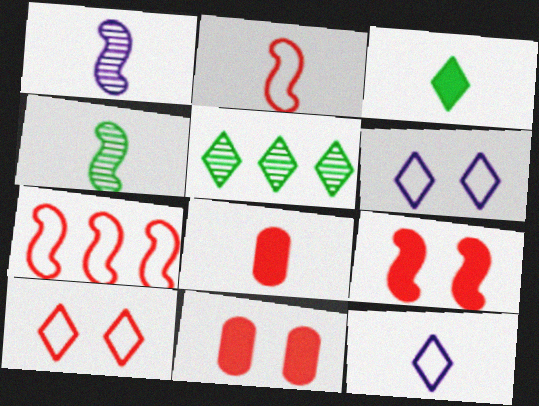[[4, 8, 12]]